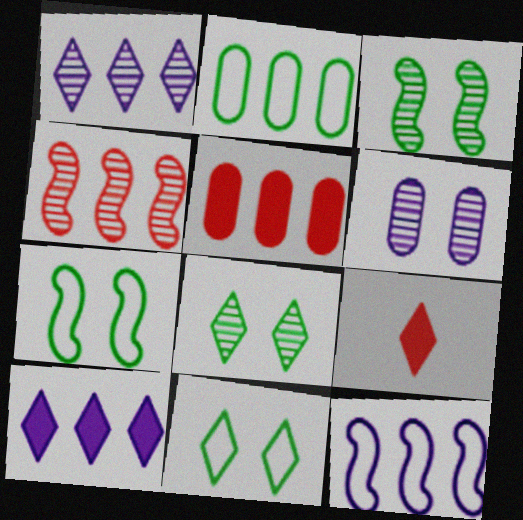[[1, 9, 11], 
[2, 4, 10]]